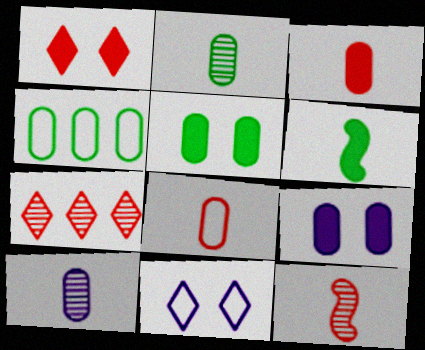[[2, 4, 5]]